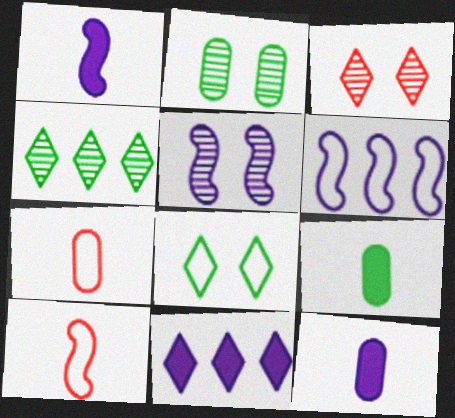[[1, 5, 6], 
[2, 3, 5], 
[2, 10, 11], 
[3, 6, 9], 
[6, 7, 8]]